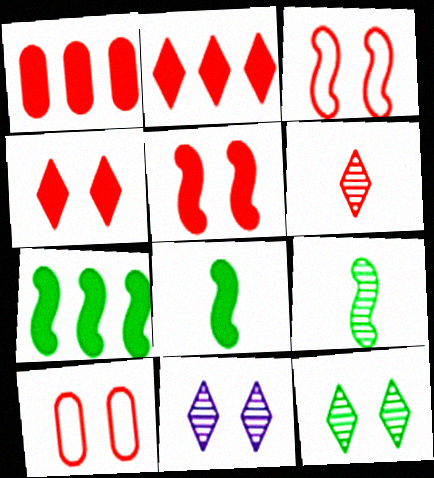[[1, 3, 6]]